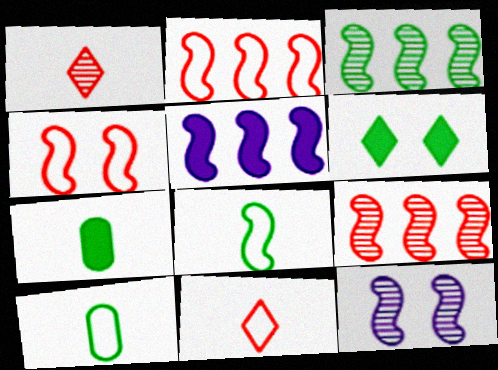[[2, 3, 5], 
[3, 6, 10]]